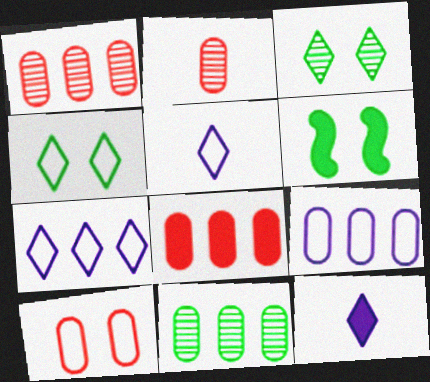[[1, 5, 6], 
[2, 6, 7], 
[2, 8, 10], 
[6, 8, 12], 
[8, 9, 11]]